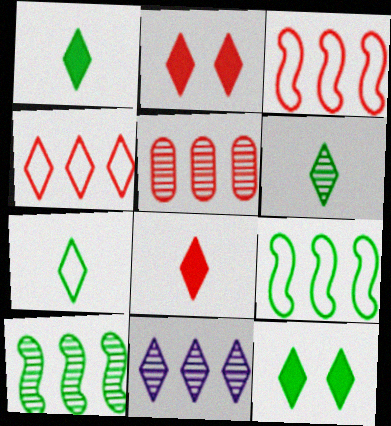[[1, 6, 7], 
[2, 7, 11], 
[5, 10, 11]]